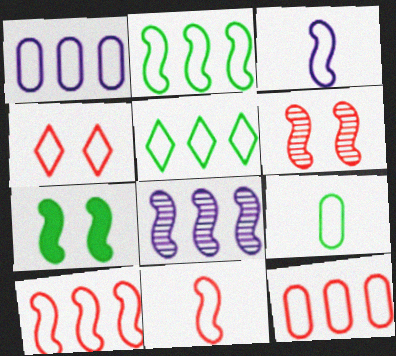[[1, 5, 10], 
[4, 11, 12], 
[7, 8, 11]]